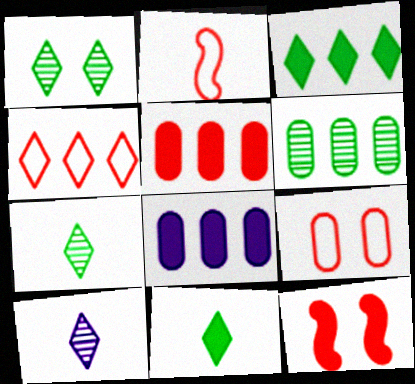[[1, 2, 8], 
[2, 4, 9], 
[8, 11, 12]]